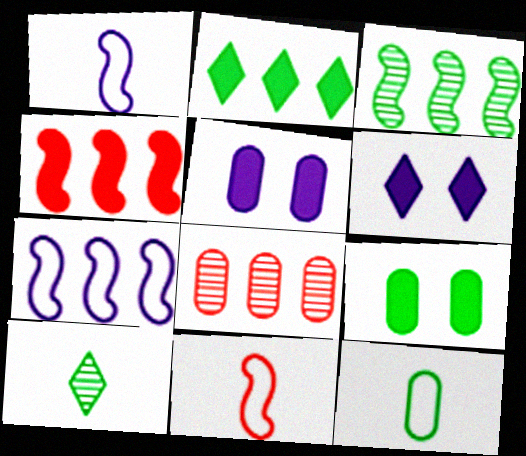[[2, 7, 8], 
[3, 4, 7], 
[5, 8, 12]]